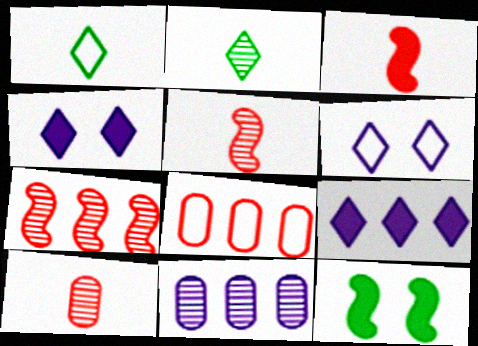[]